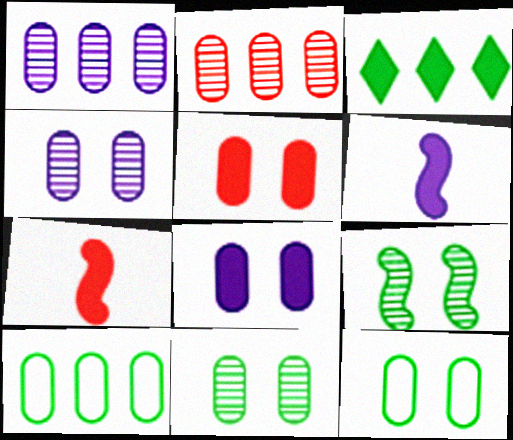[[3, 5, 6], 
[3, 7, 8], 
[4, 5, 12]]